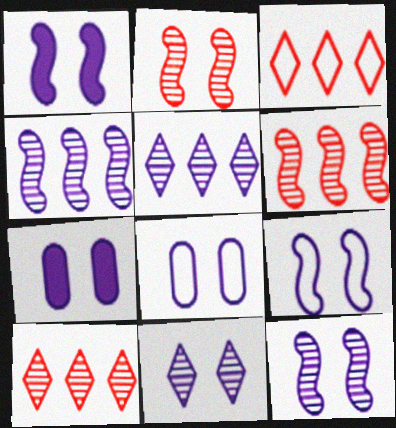[[1, 8, 11], 
[1, 9, 12], 
[7, 9, 11]]